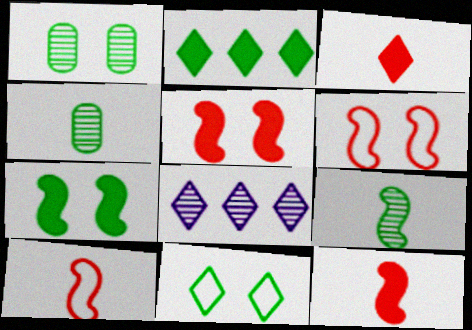[[1, 7, 11], 
[3, 8, 11]]